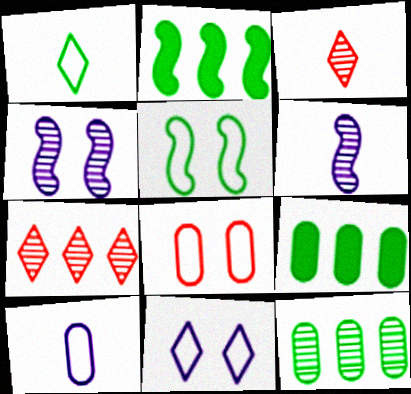[[3, 4, 12], 
[5, 8, 11]]